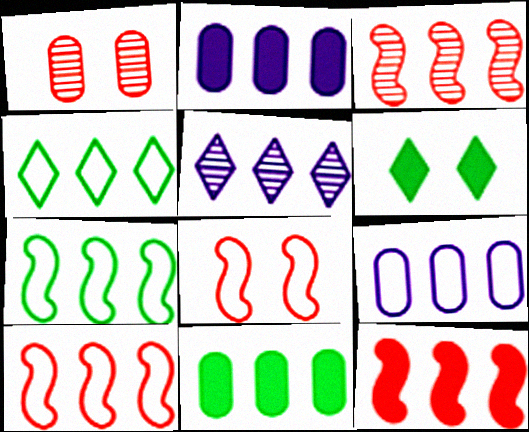[[2, 3, 4], 
[3, 10, 12], 
[4, 9, 10], 
[5, 10, 11]]